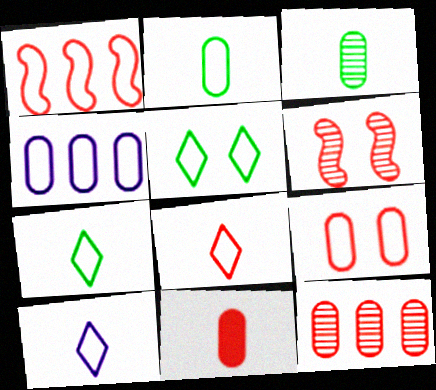[[1, 8, 9], 
[2, 4, 9], 
[7, 8, 10], 
[9, 11, 12]]